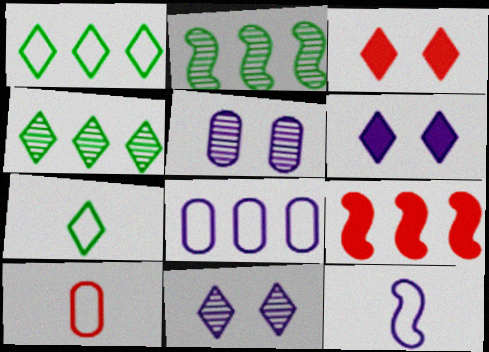[[2, 6, 10], 
[4, 8, 9], 
[5, 7, 9], 
[7, 10, 12]]